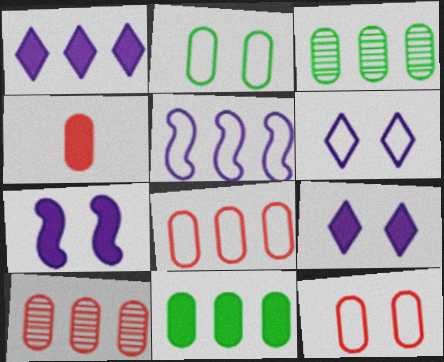[[4, 10, 12]]